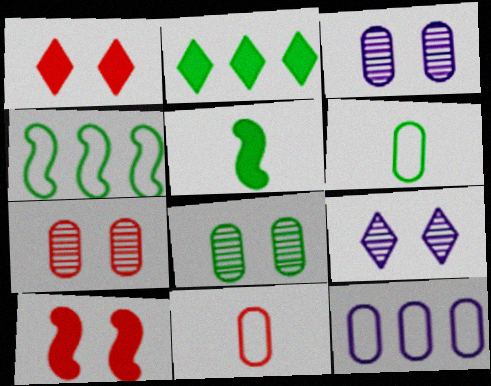[[3, 7, 8]]